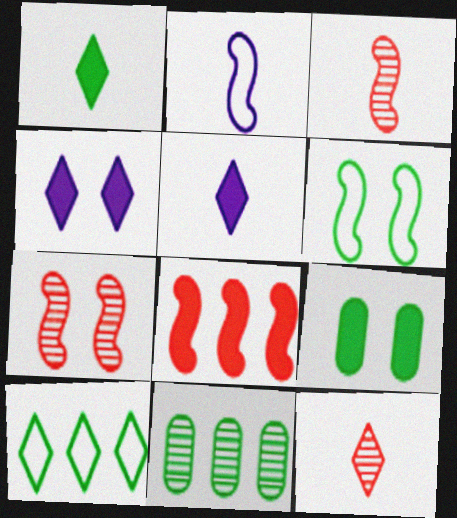[[1, 6, 11], 
[4, 10, 12], 
[5, 8, 9]]